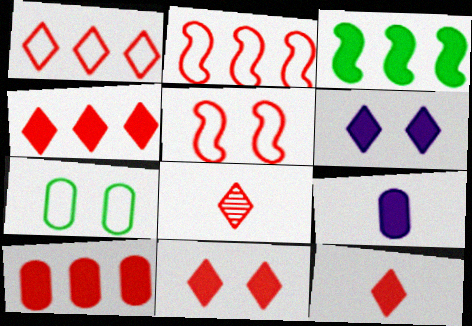[[1, 8, 11], 
[3, 9, 11], 
[4, 11, 12], 
[5, 8, 10]]